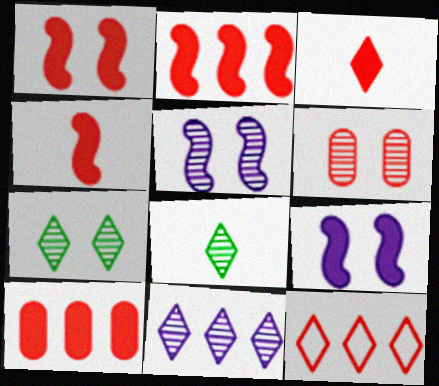[[1, 2, 4], 
[1, 3, 10], 
[4, 6, 12], 
[5, 6, 7]]